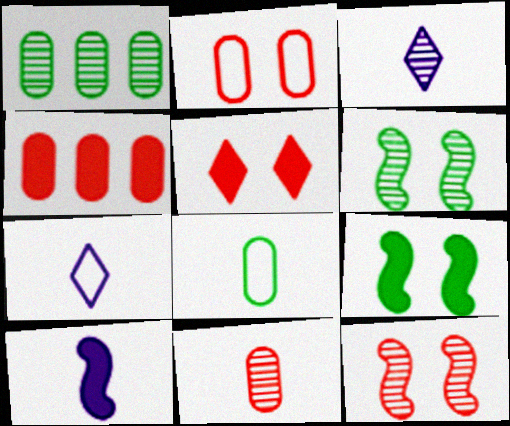[[1, 3, 12], 
[2, 4, 11], 
[2, 5, 12], 
[4, 6, 7]]